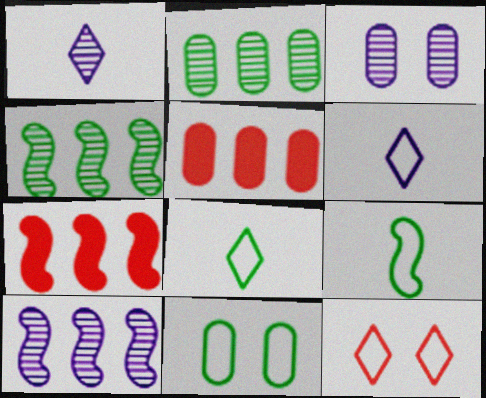[[1, 3, 10], 
[1, 7, 11], 
[3, 7, 8]]